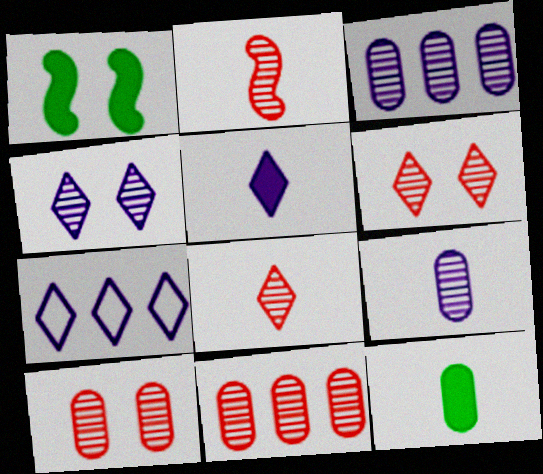[[2, 6, 11], 
[4, 5, 7]]